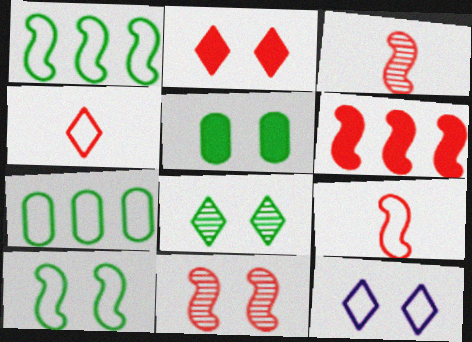[[2, 8, 12], 
[5, 8, 10], 
[5, 11, 12], 
[6, 9, 11], 
[7, 9, 12]]